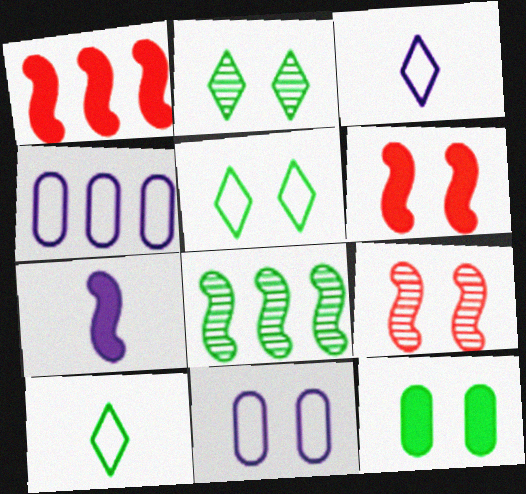[[2, 6, 11], 
[8, 10, 12]]